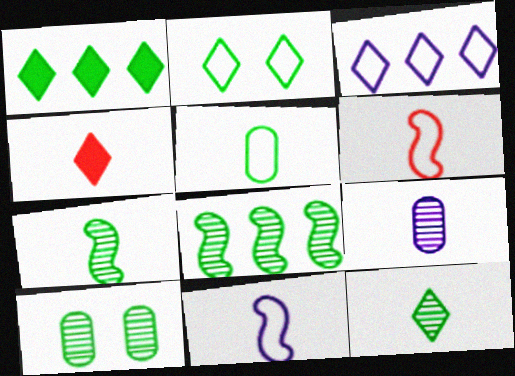[[1, 2, 12], 
[8, 10, 12]]